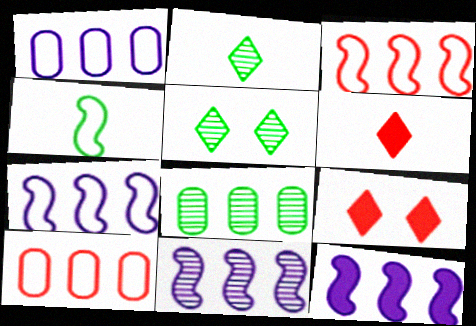[[7, 11, 12]]